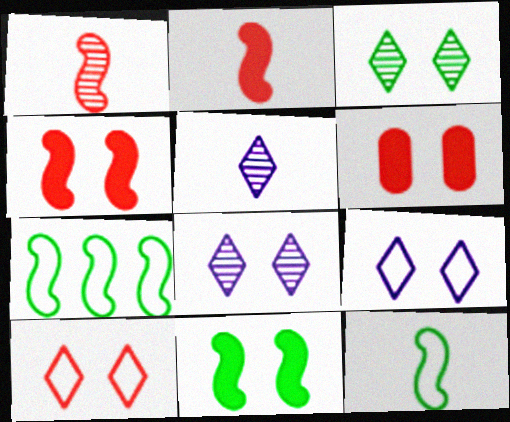[[5, 6, 7]]